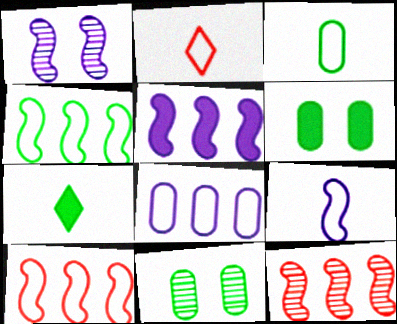[[1, 5, 9], 
[2, 3, 9], 
[2, 5, 11], 
[4, 5, 12], 
[4, 7, 11]]